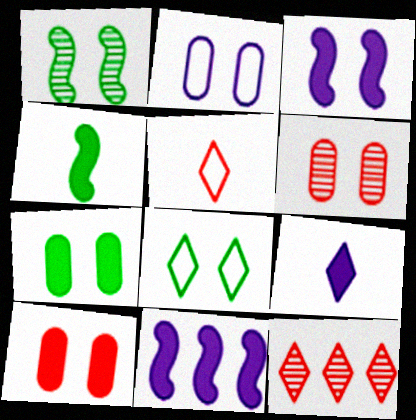[[1, 7, 8], 
[2, 4, 12], 
[2, 6, 7], 
[3, 6, 8], 
[8, 9, 12]]